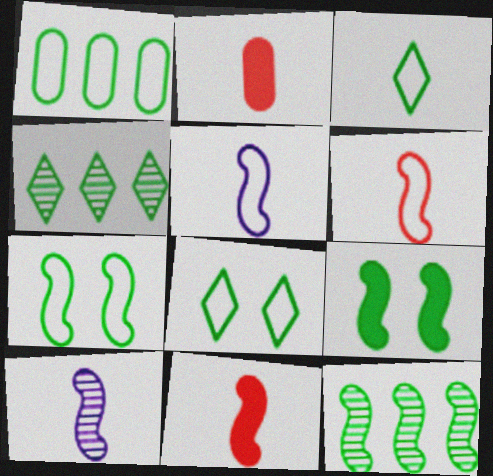[[1, 3, 7], 
[2, 3, 10]]